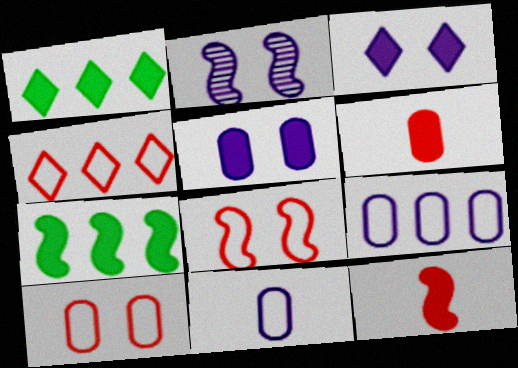[[1, 5, 12], 
[3, 6, 7]]